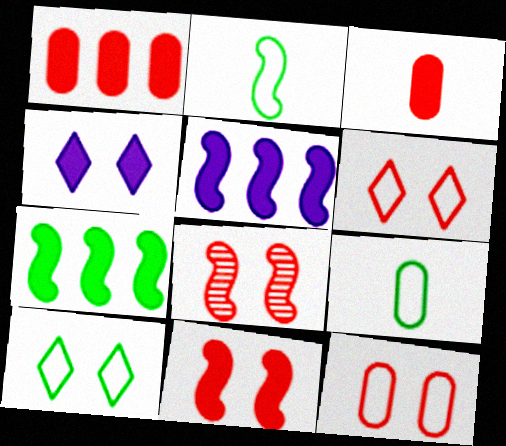[[2, 5, 8], 
[3, 4, 7]]